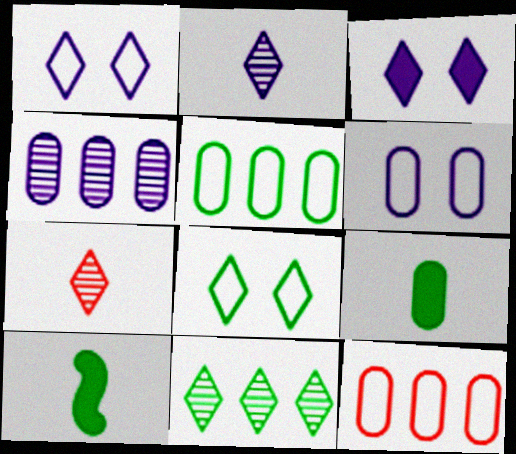[]